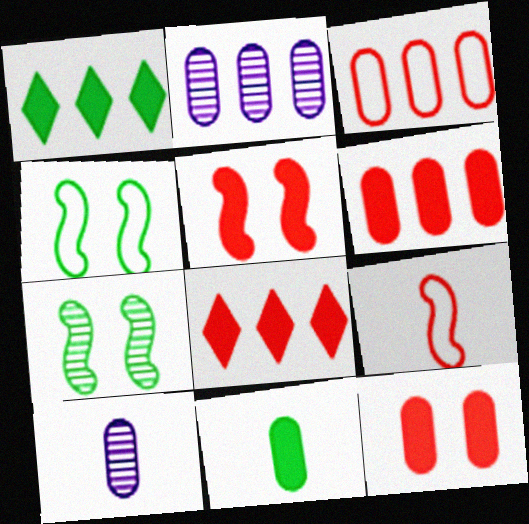[[4, 8, 10]]